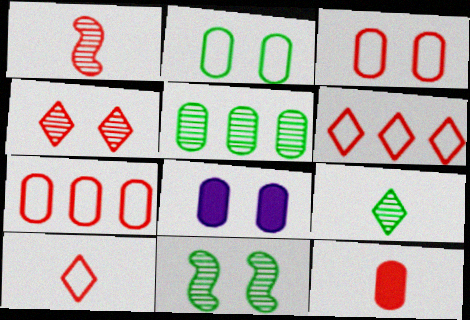[[1, 10, 12], 
[5, 9, 11]]